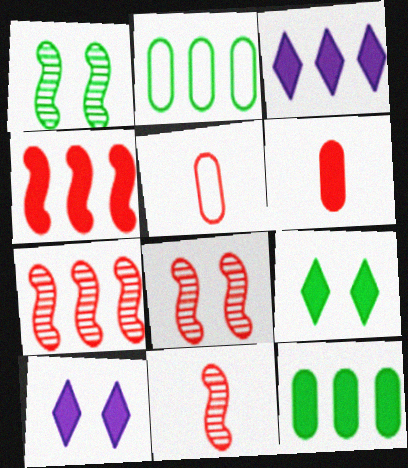[[1, 3, 5], 
[2, 3, 7], 
[2, 10, 11], 
[3, 4, 12], 
[7, 8, 11]]